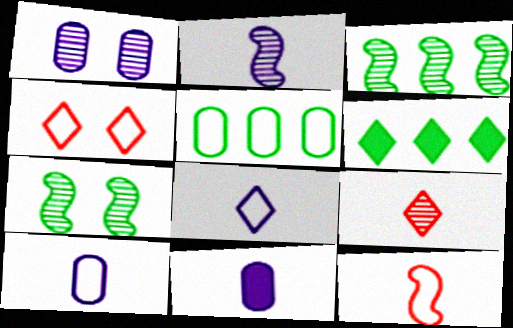[[1, 3, 9], 
[1, 6, 12], 
[2, 8, 11], 
[3, 4, 11], 
[3, 5, 6]]